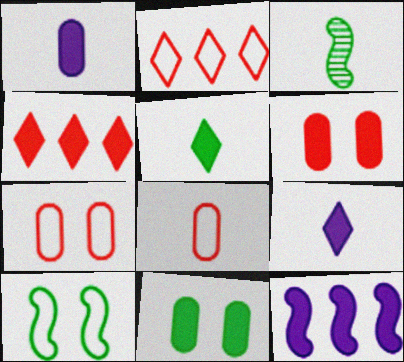[[3, 8, 9], 
[5, 6, 12]]